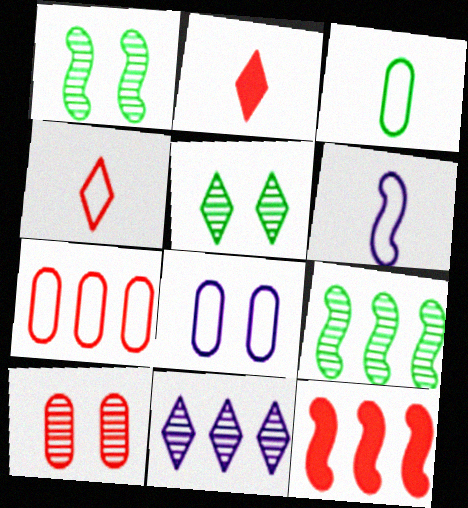[[1, 6, 12], 
[2, 8, 9], 
[3, 4, 6], 
[3, 7, 8], 
[4, 10, 12]]